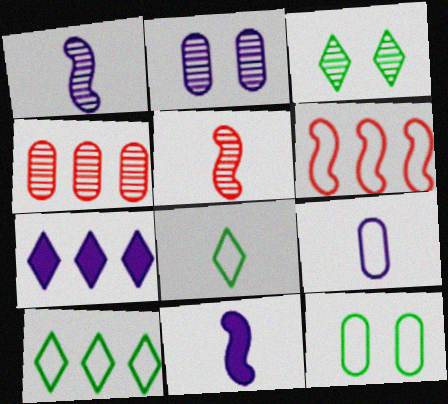[[1, 3, 4], 
[5, 7, 12]]